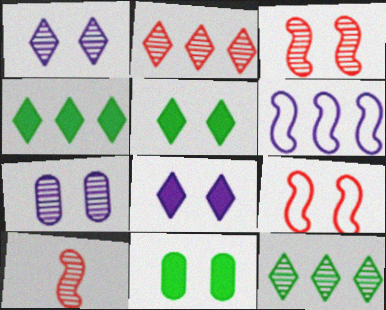[[1, 9, 11], 
[5, 7, 9], 
[7, 10, 12]]